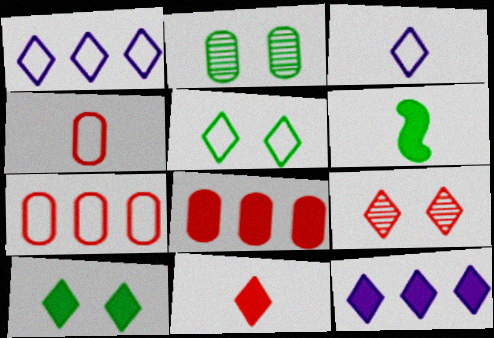[[10, 11, 12]]